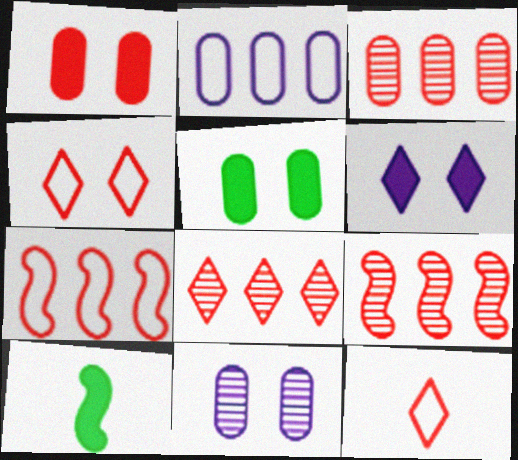[[1, 9, 12], 
[3, 8, 9]]